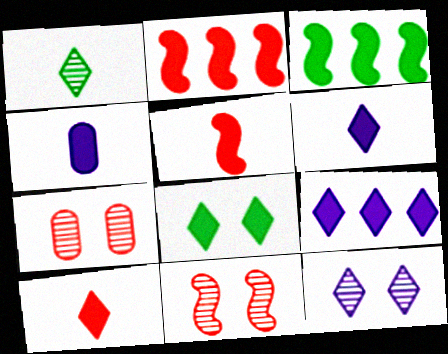[[2, 4, 8], 
[8, 9, 10]]